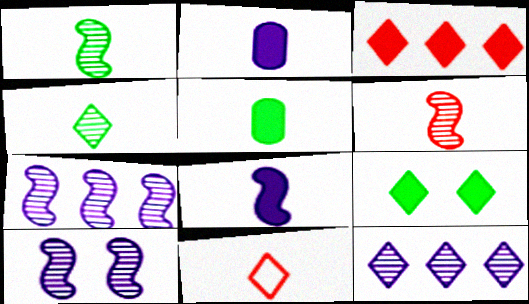[[1, 2, 11], 
[9, 11, 12]]